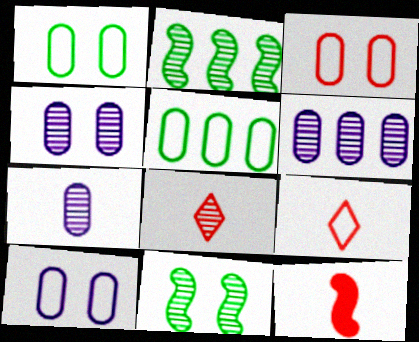[[1, 3, 10], 
[2, 4, 8], 
[4, 6, 7], 
[6, 8, 11]]